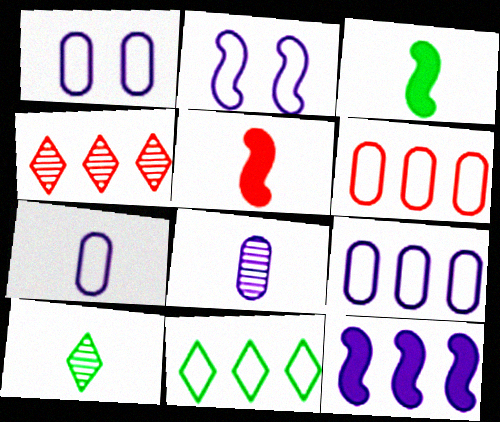[[1, 3, 4], 
[1, 7, 9], 
[5, 7, 10]]